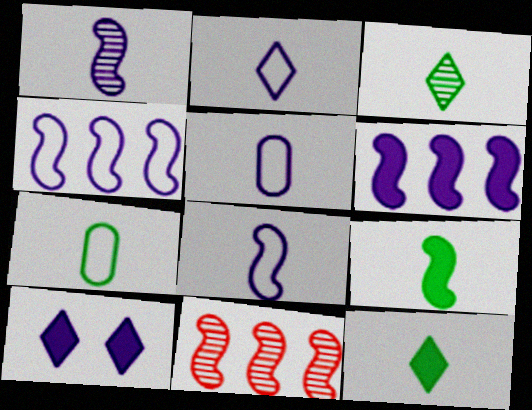[[2, 5, 8], 
[3, 7, 9], 
[7, 10, 11]]